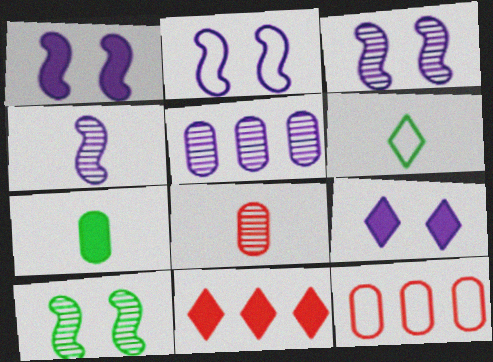[[1, 2, 3], 
[1, 7, 11], 
[2, 6, 12]]